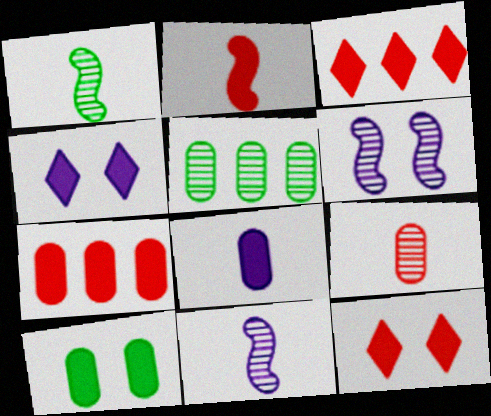[[2, 7, 12], 
[7, 8, 10]]